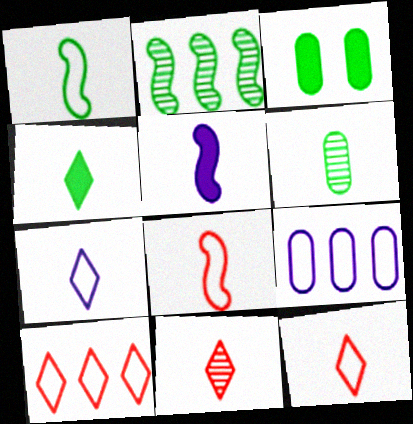[[1, 4, 6], 
[4, 7, 11], 
[5, 6, 12]]